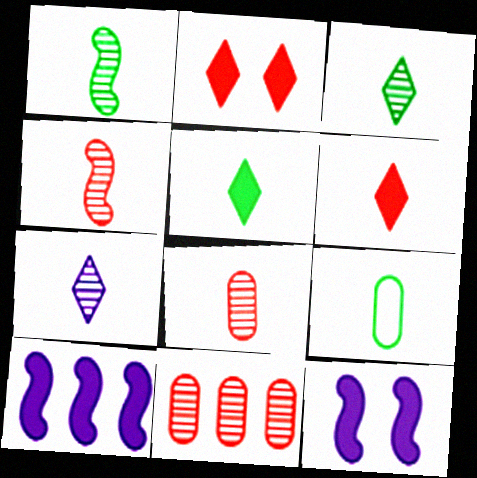[[1, 5, 9], 
[1, 7, 8]]